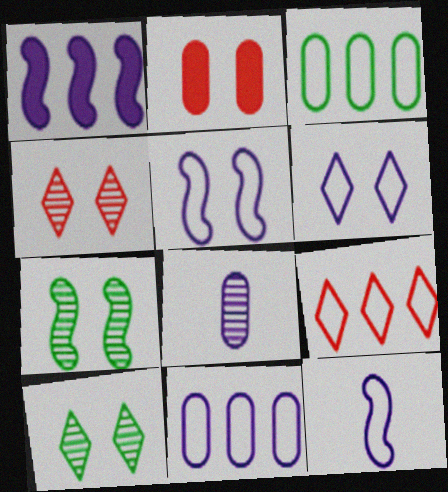[[1, 6, 8], 
[2, 3, 8], 
[2, 5, 10], 
[2, 6, 7], 
[6, 11, 12]]